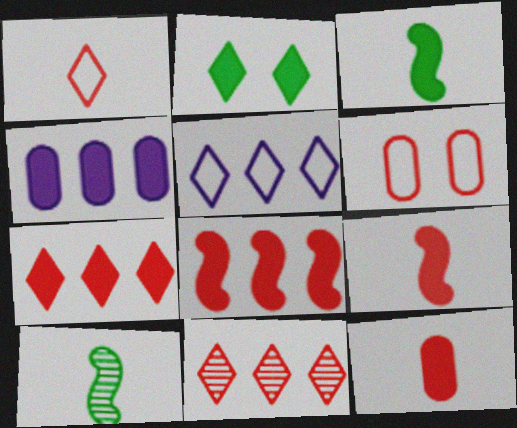[[2, 4, 9], 
[6, 9, 11]]